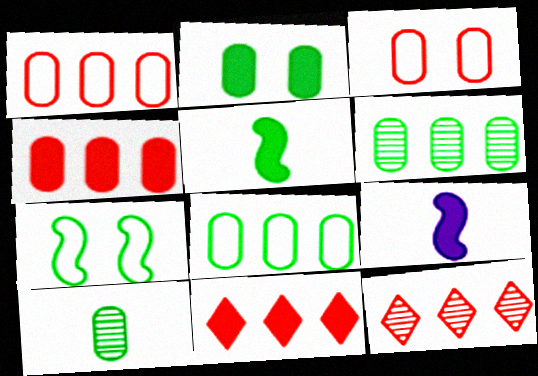[[2, 8, 10], 
[2, 9, 11]]